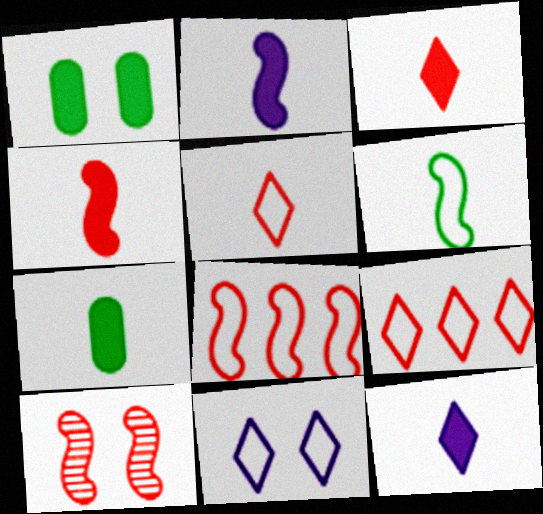[[1, 10, 11], 
[2, 3, 7], 
[4, 7, 12], 
[4, 8, 10]]